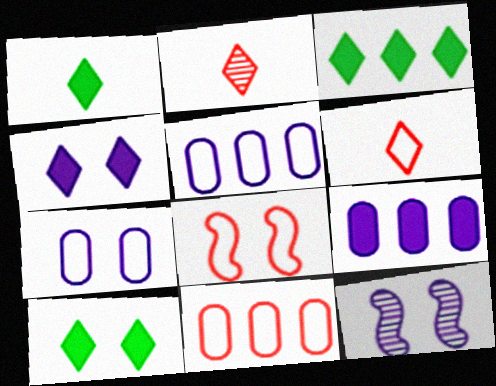[[1, 3, 10], 
[1, 11, 12], 
[4, 7, 12], 
[6, 8, 11]]